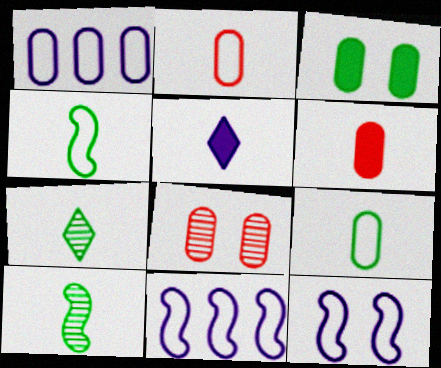[[2, 5, 10]]